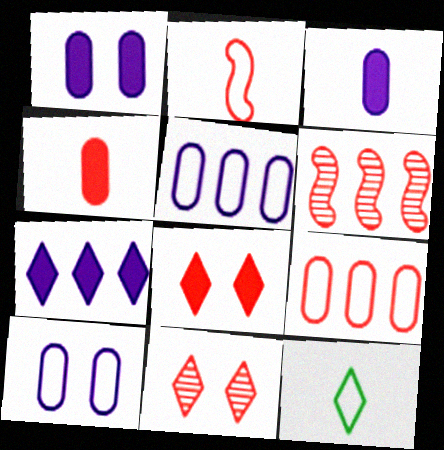[[1, 6, 12], 
[7, 11, 12]]